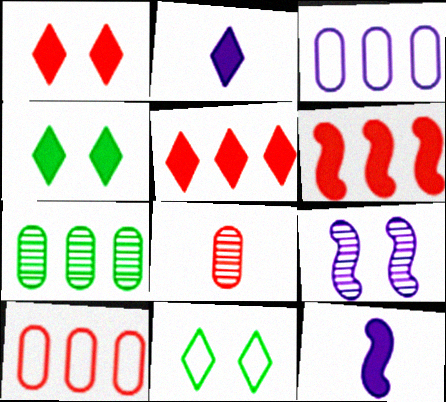[[2, 3, 9], 
[2, 4, 5]]